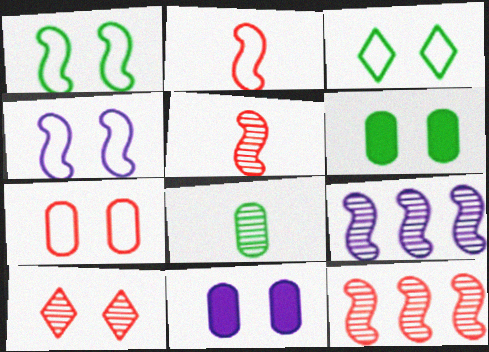[[1, 10, 11], 
[3, 4, 7], 
[4, 6, 10], 
[8, 9, 10]]